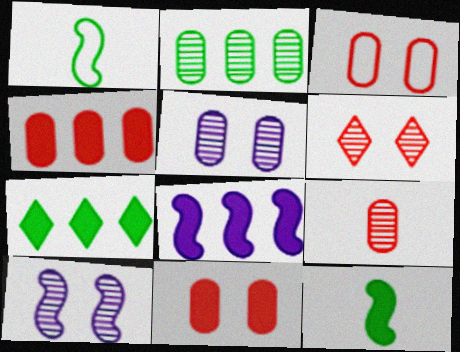[[2, 5, 9], 
[3, 4, 9], 
[4, 7, 8]]